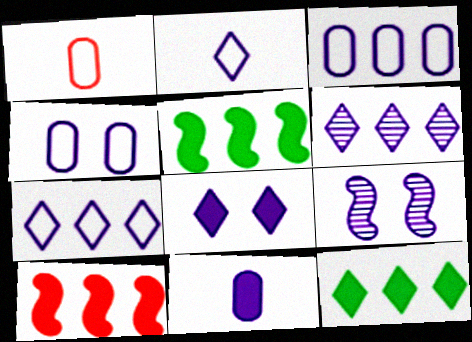[[1, 9, 12], 
[2, 6, 8], 
[4, 8, 9], 
[7, 9, 11]]